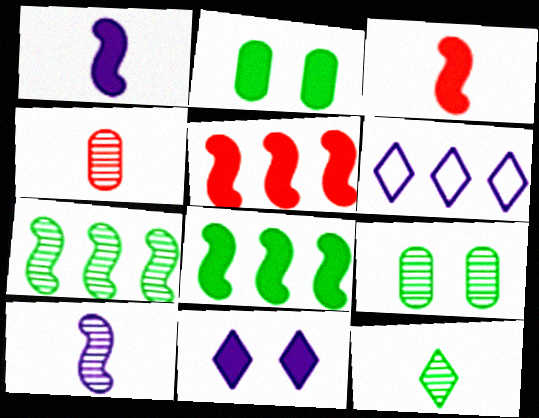[[3, 6, 9], 
[4, 10, 12], 
[7, 9, 12]]